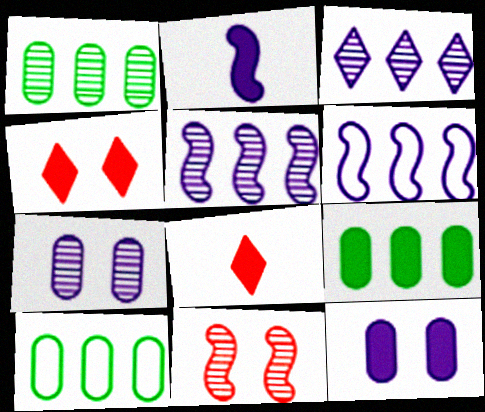[[1, 9, 10], 
[2, 4, 9]]